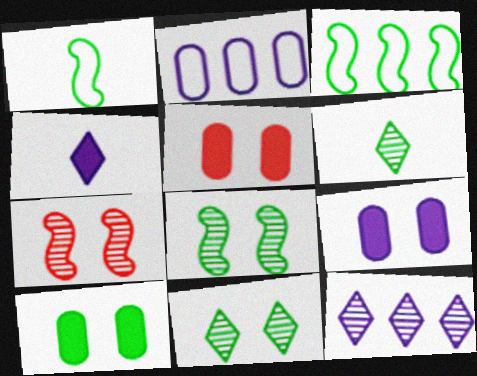[[1, 5, 12], 
[3, 6, 10], 
[5, 9, 10]]